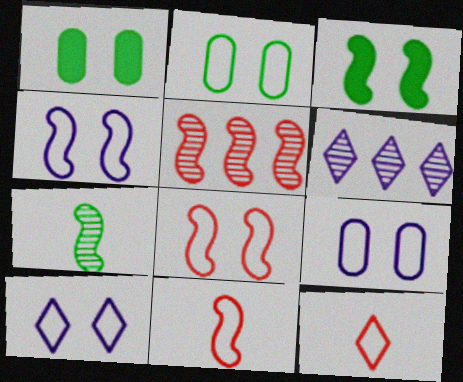[[1, 6, 11], 
[2, 8, 10], 
[4, 9, 10]]